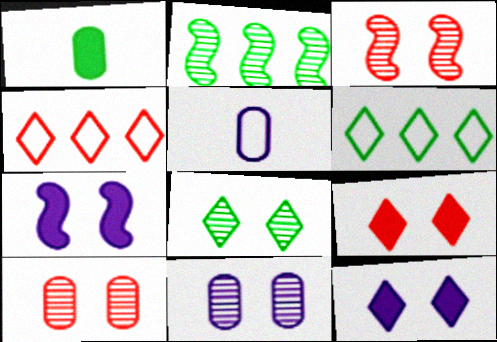[[2, 5, 9], 
[3, 8, 11]]